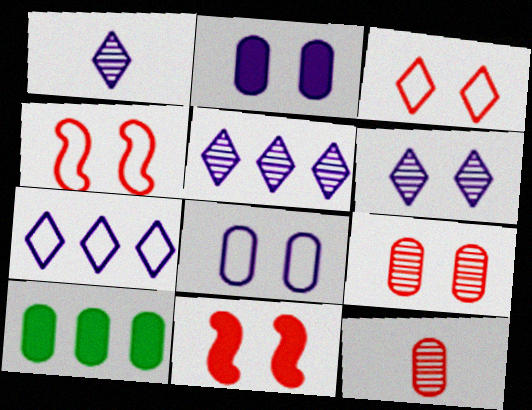[[1, 4, 10], 
[1, 5, 6], 
[3, 9, 11], 
[8, 10, 12]]